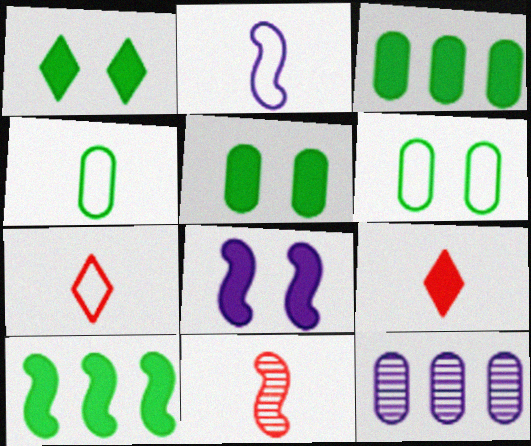[[2, 4, 7], 
[3, 8, 9]]